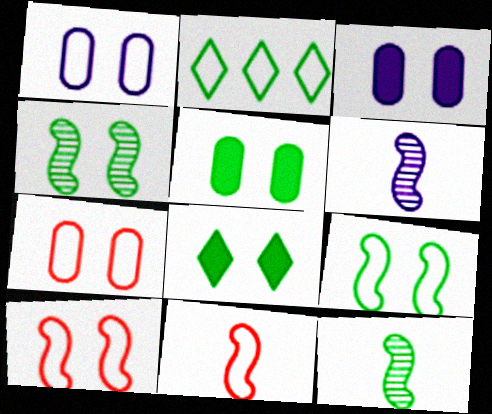[[1, 2, 11], 
[2, 5, 12]]